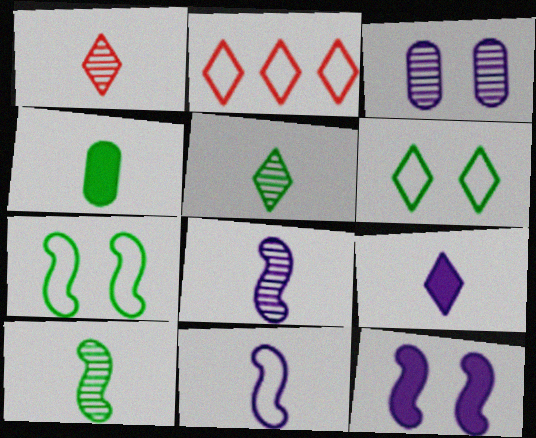[[1, 4, 11]]